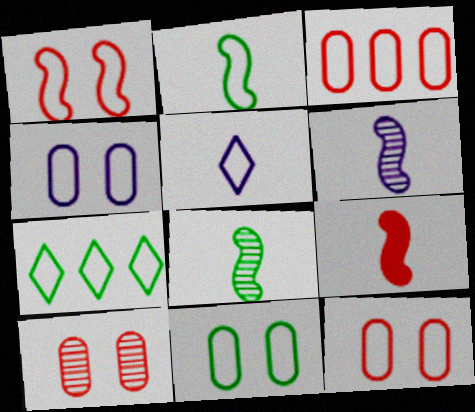[[2, 6, 9], 
[2, 7, 11], 
[4, 11, 12]]